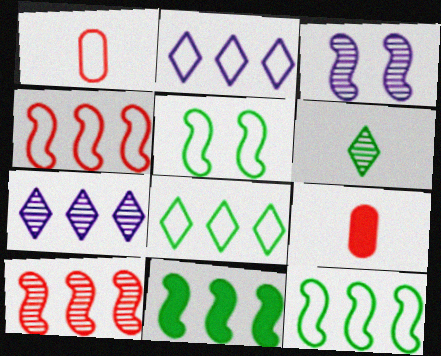[[1, 2, 5], 
[3, 8, 9], 
[5, 7, 9]]